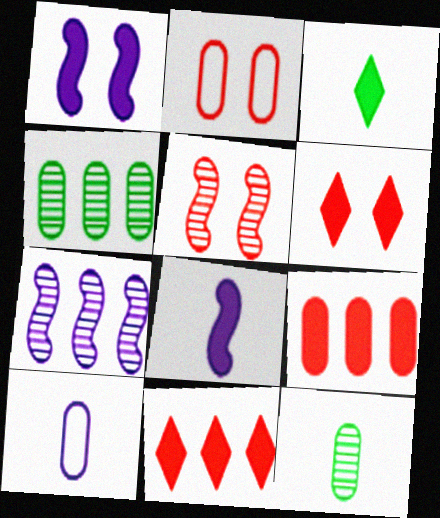[[1, 3, 9], 
[2, 3, 7], 
[2, 5, 6]]